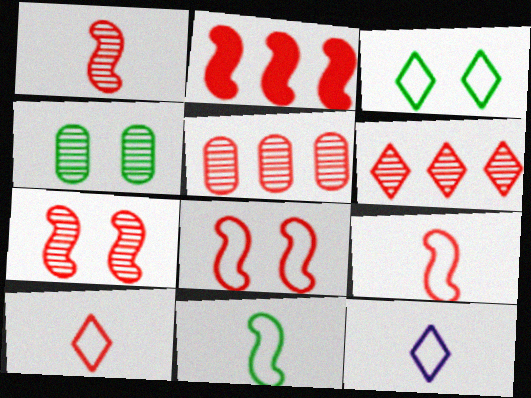[[1, 2, 8], 
[2, 4, 12], 
[2, 7, 9]]